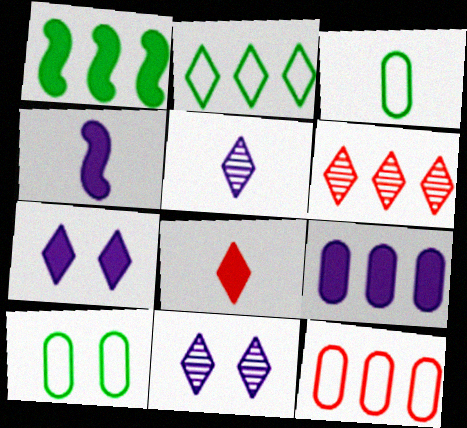[[2, 8, 11], 
[4, 6, 10], 
[4, 7, 9]]